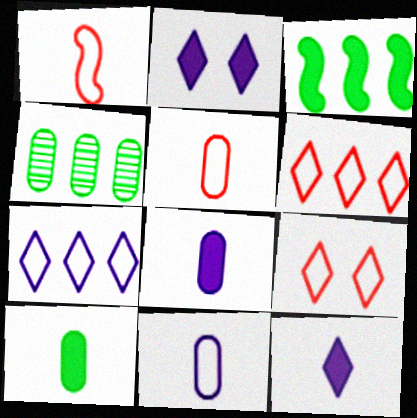[[1, 2, 4]]